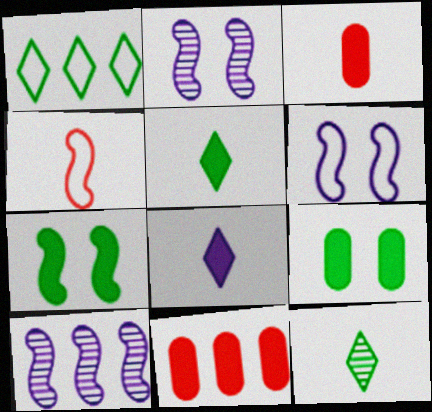[[1, 2, 3], 
[1, 10, 11], 
[4, 7, 10], 
[6, 11, 12], 
[7, 8, 11]]